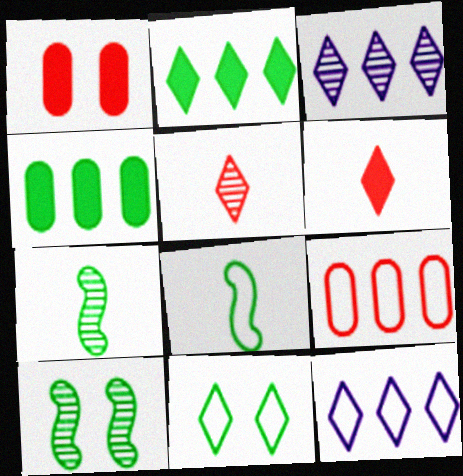[[1, 3, 8], 
[1, 7, 12], 
[3, 6, 11], 
[4, 7, 11]]